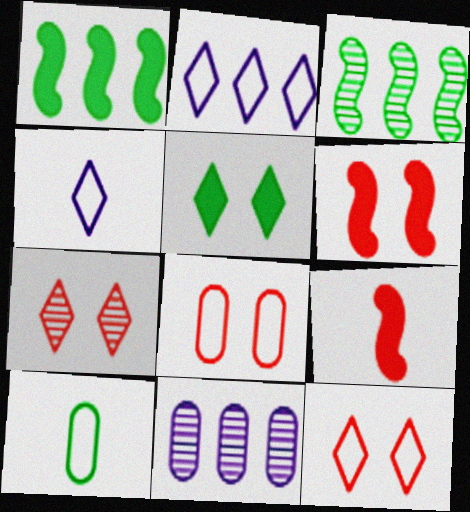[[3, 5, 10], 
[6, 7, 8]]